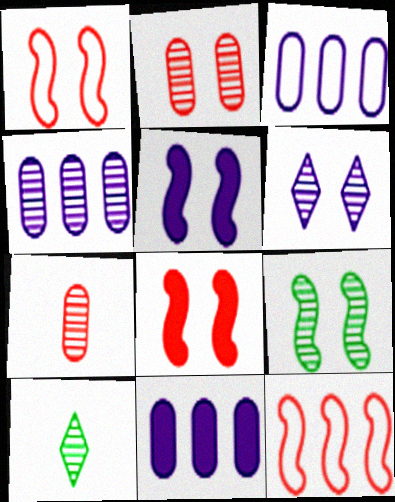[[1, 5, 9], 
[1, 10, 11], 
[2, 6, 9], 
[3, 4, 11], 
[3, 8, 10]]